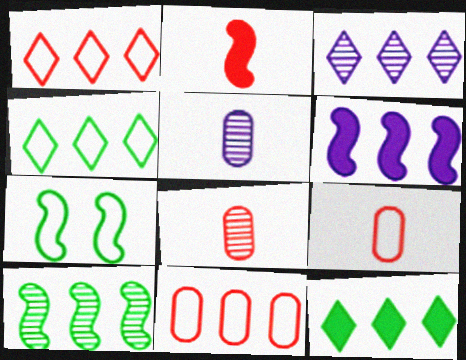[[1, 3, 12]]